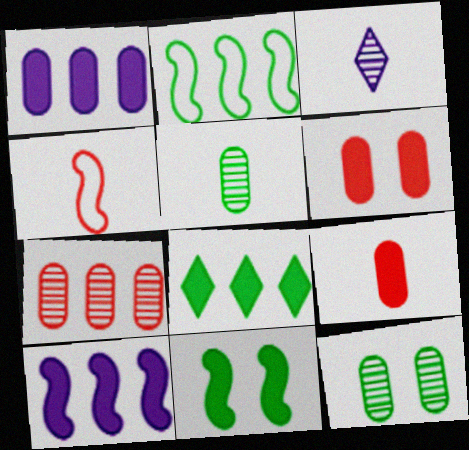[[2, 3, 6]]